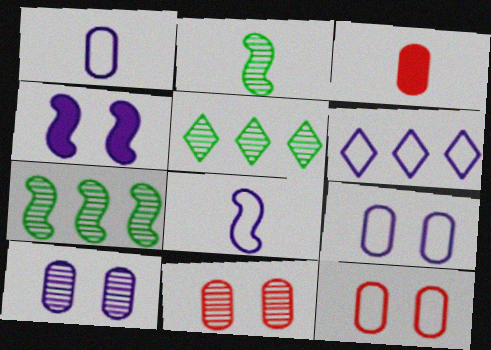[[6, 8, 9]]